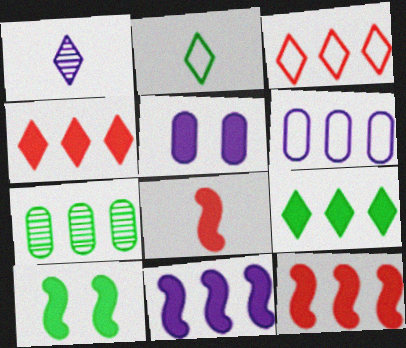[[2, 7, 10], 
[3, 7, 11], 
[5, 8, 9], 
[8, 10, 11]]